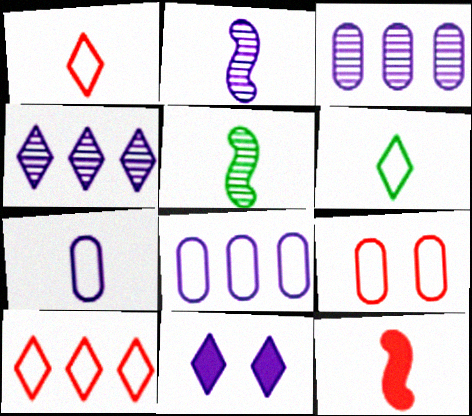[[2, 8, 11]]